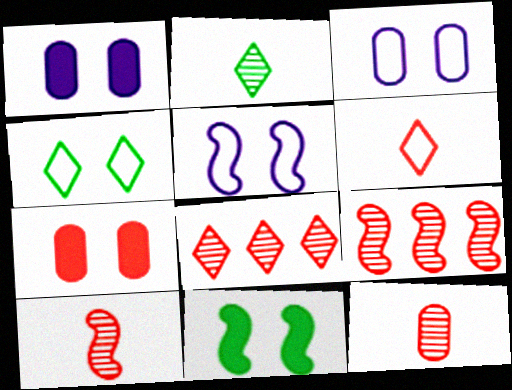[[6, 7, 9]]